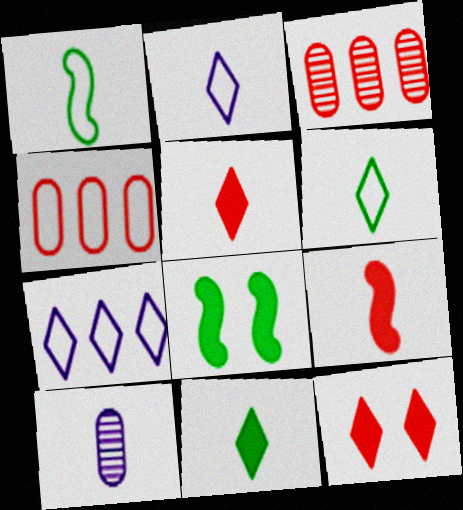[[1, 5, 10], 
[2, 3, 8], 
[6, 9, 10]]